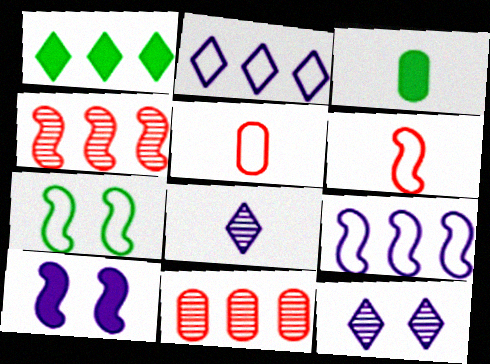[[1, 9, 11], 
[2, 5, 7], 
[3, 6, 8], 
[6, 7, 9]]